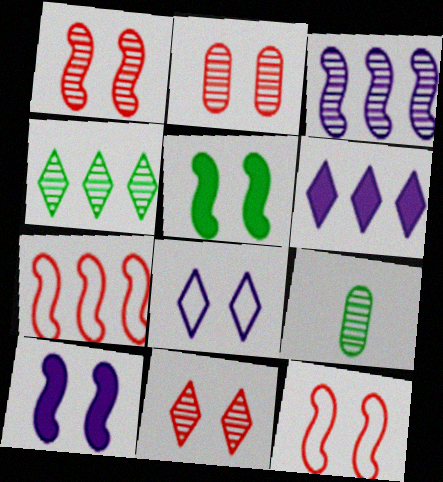[[1, 2, 11], 
[2, 5, 8], 
[3, 9, 11], 
[6, 9, 12]]